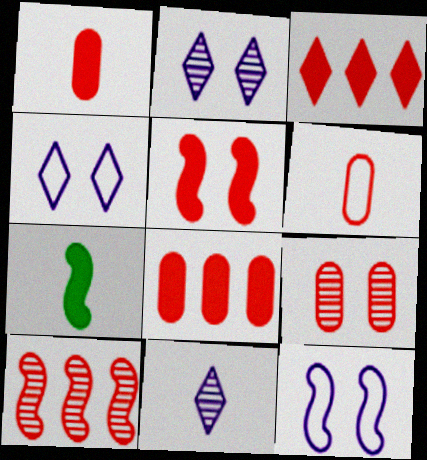[[1, 3, 5], 
[6, 7, 11], 
[6, 8, 9], 
[7, 10, 12]]